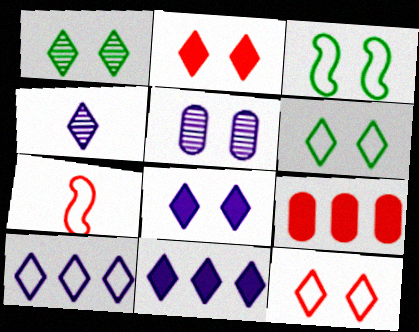[[1, 8, 12], 
[2, 3, 5], 
[3, 4, 9], 
[4, 8, 10]]